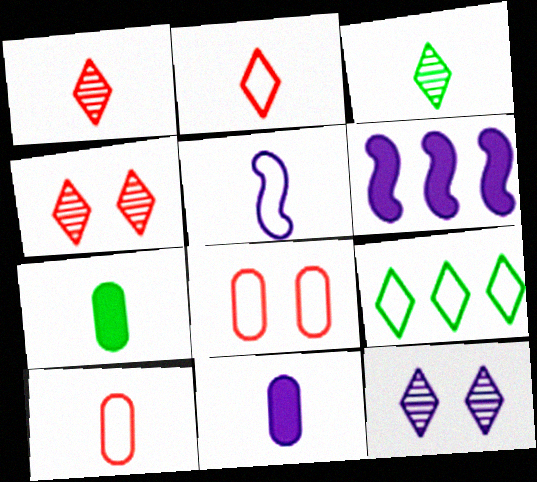[[1, 5, 7], 
[3, 6, 8], 
[5, 8, 9]]